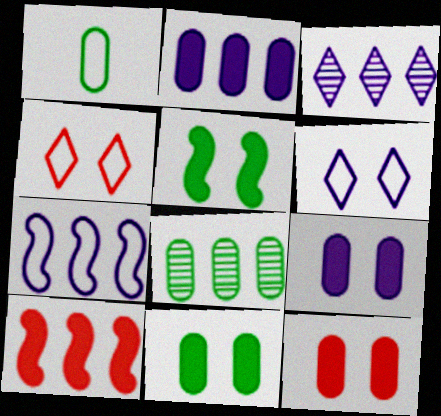[[1, 4, 7], 
[1, 8, 11], 
[2, 3, 7], 
[9, 11, 12]]